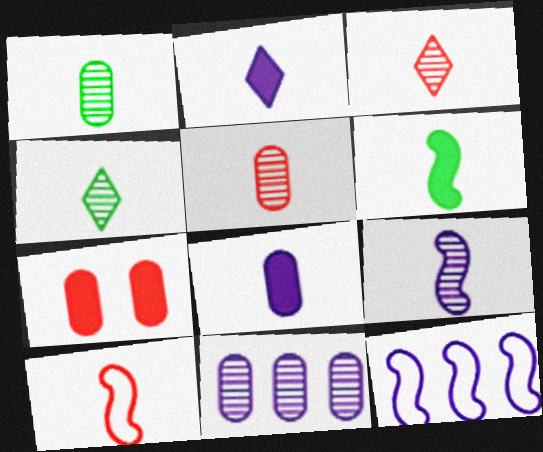[[1, 2, 10], 
[1, 3, 9], 
[4, 5, 9], 
[4, 7, 12], 
[4, 8, 10], 
[6, 9, 10]]